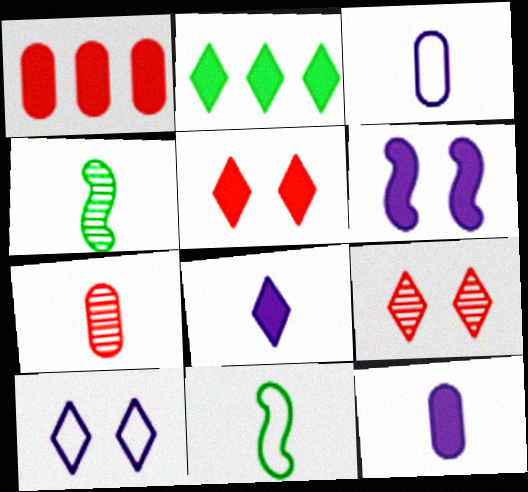[[1, 4, 10], 
[2, 5, 8], 
[7, 8, 11]]